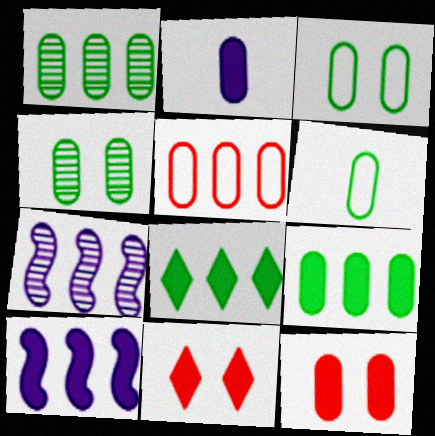[[2, 4, 5], 
[2, 9, 12], 
[4, 6, 9], 
[5, 7, 8], 
[6, 7, 11]]